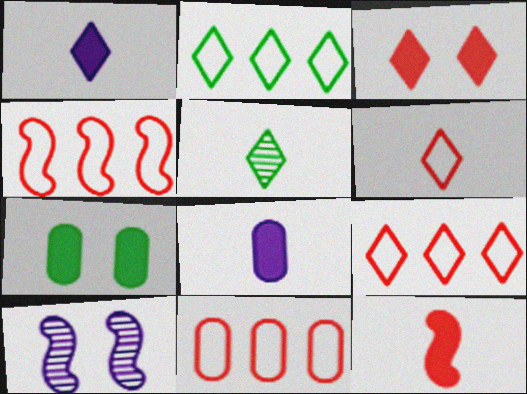[[1, 5, 6], 
[4, 9, 11]]